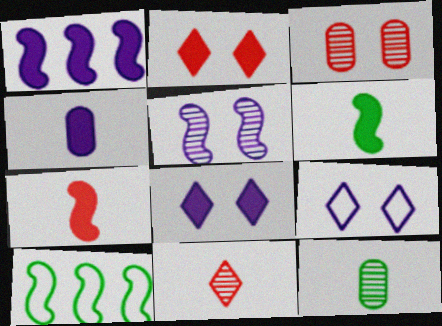[[1, 4, 8], 
[5, 7, 10]]